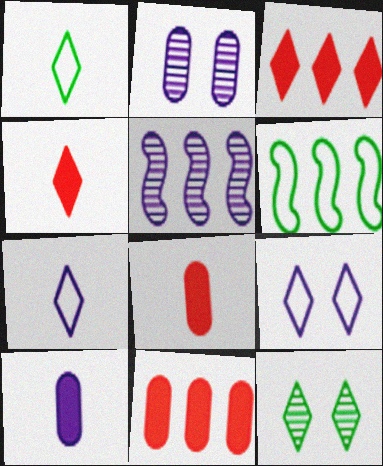[[2, 4, 6], 
[3, 7, 12], 
[5, 9, 10]]